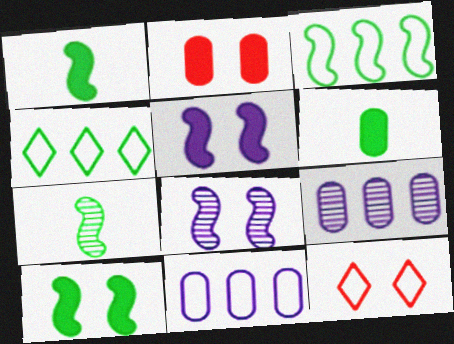[[1, 9, 12], 
[3, 7, 10]]